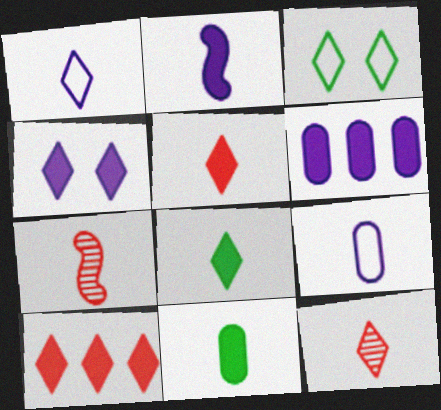[[1, 7, 11], 
[1, 8, 12], 
[2, 4, 6], 
[2, 5, 11], 
[3, 6, 7], 
[4, 8, 10], 
[7, 8, 9]]